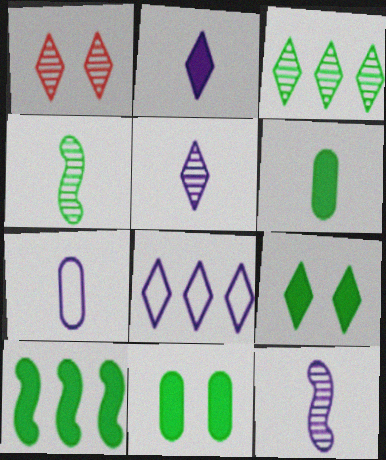[[1, 3, 5], 
[1, 7, 10], 
[2, 7, 12], 
[6, 9, 10]]